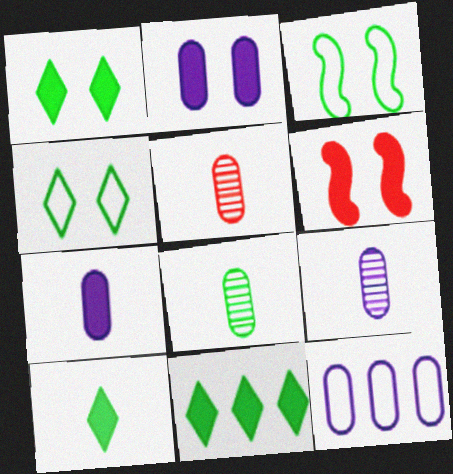[[1, 2, 6], 
[1, 10, 11], 
[2, 9, 12], 
[3, 8, 11], 
[5, 8, 9], 
[6, 7, 11]]